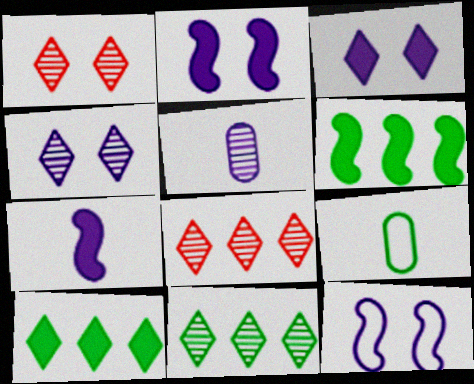[[2, 8, 9]]